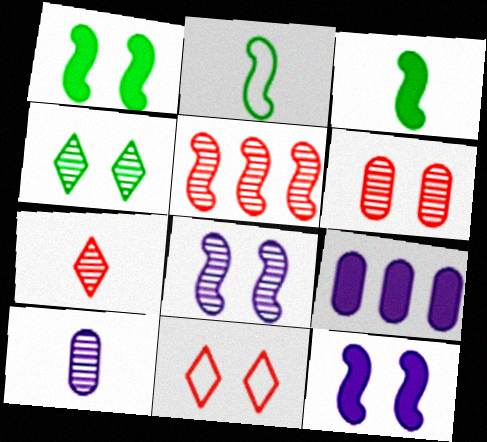[[2, 5, 12], 
[4, 5, 10], 
[4, 6, 8], 
[5, 6, 7]]